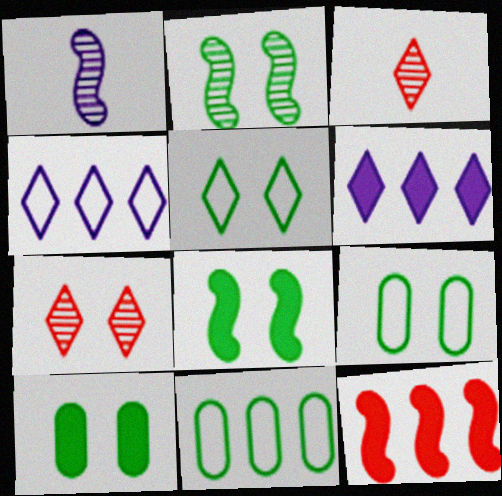[[2, 5, 10], 
[3, 5, 6]]